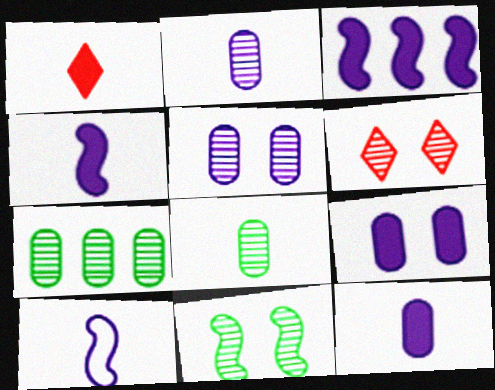[[1, 8, 10], 
[5, 6, 11]]